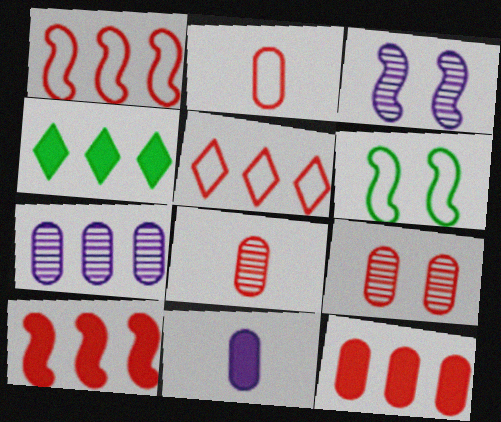[[1, 4, 7], 
[2, 3, 4], 
[2, 9, 12]]